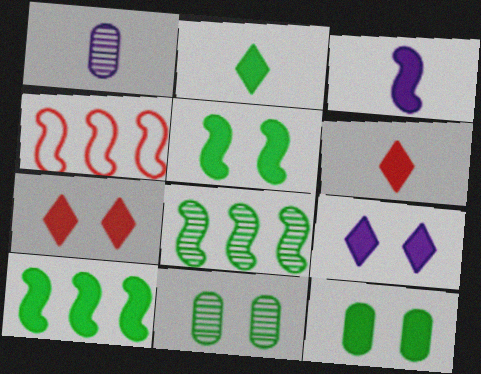[[2, 10, 12]]